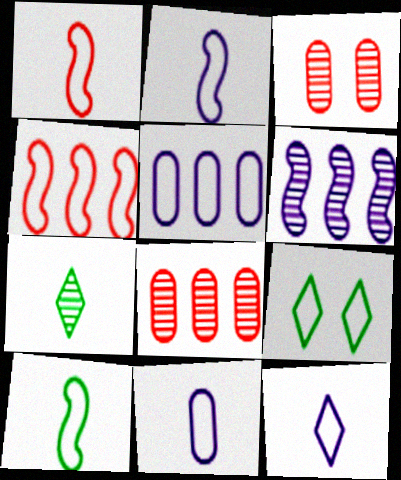[[1, 2, 10], 
[1, 5, 9], 
[2, 11, 12], 
[3, 6, 7], 
[4, 9, 11]]